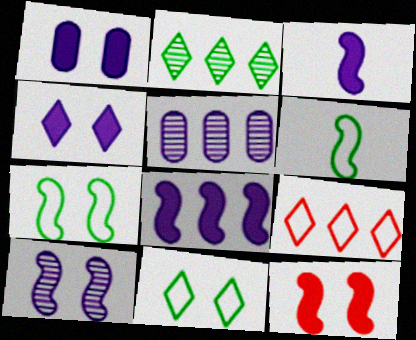[[7, 10, 12]]